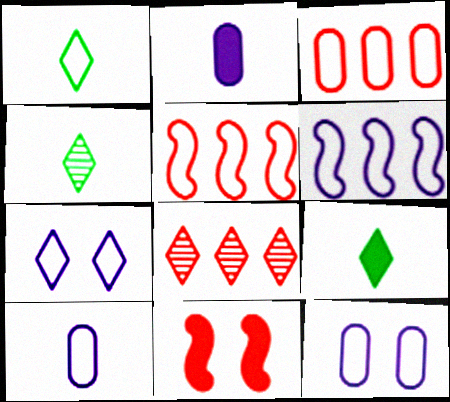[[1, 4, 9], 
[1, 5, 12], 
[6, 7, 10], 
[7, 8, 9]]